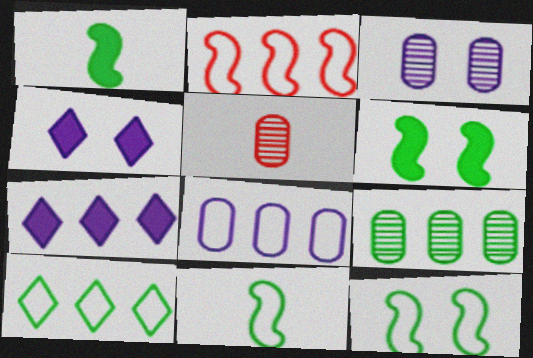[[2, 7, 9], 
[2, 8, 10], 
[3, 5, 9], 
[5, 7, 12]]